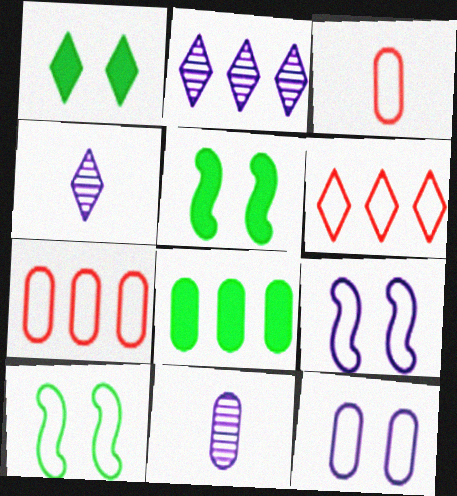[[1, 4, 6], 
[2, 3, 5], 
[4, 5, 7], 
[5, 6, 11]]